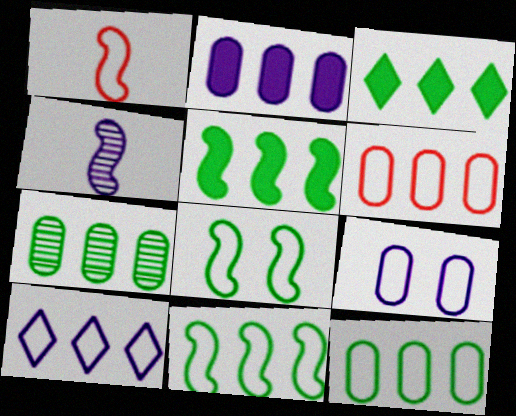[[2, 6, 7], 
[3, 7, 11], 
[6, 10, 11]]